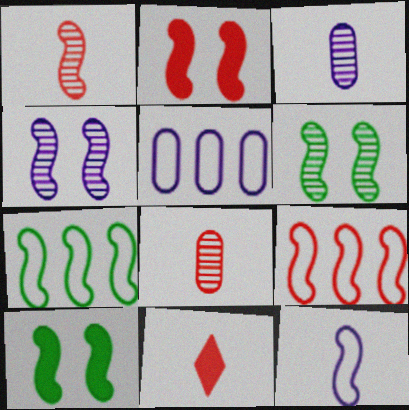[[1, 2, 9], 
[5, 6, 11]]